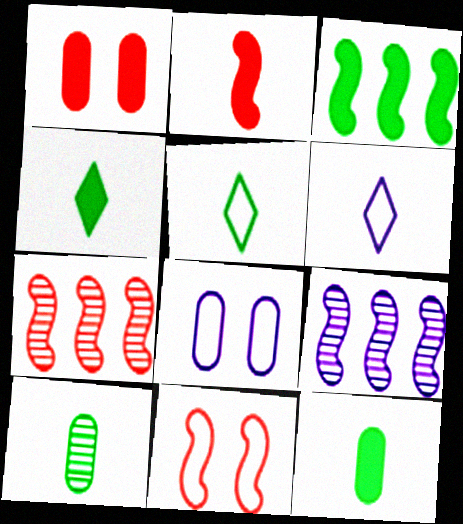[[1, 5, 9], 
[2, 6, 10], 
[2, 7, 11], 
[4, 7, 8]]